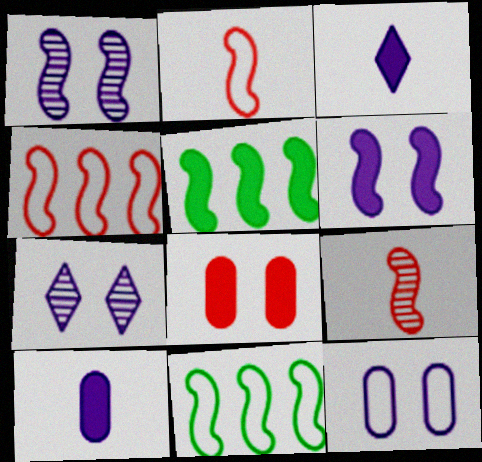[[1, 2, 5], 
[3, 5, 8], 
[6, 7, 12], 
[6, 9, 11]]